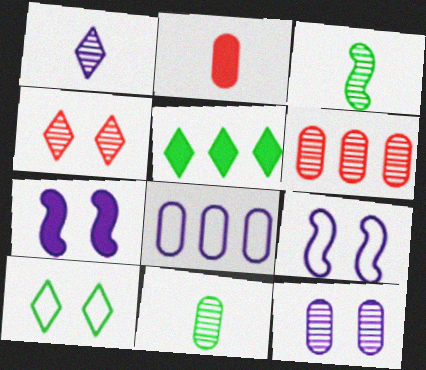[[1, 7, 8], 
[2, 5, 7], 
[6, 11, 12]]